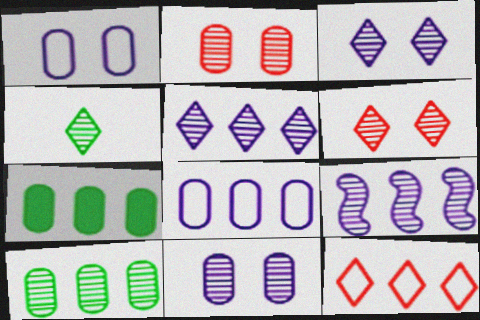[[2, 4, 9], 
[4, 5, 6], 
[7, 9, 12]]